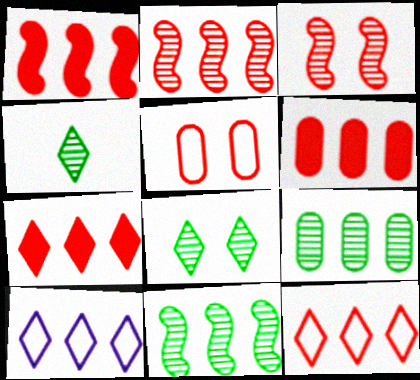[[1, 6, 7], 
[1, 9, 10], 
[2, 6, 12], 
[6, 10, 11]]